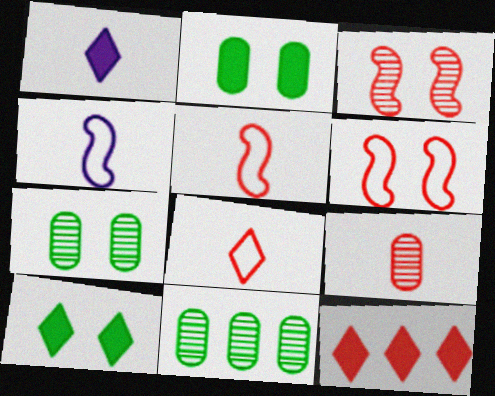[[1, 6, 11], 
[1, 10, 12], 
[4, 7, 12], 
[6, 9, 12]]